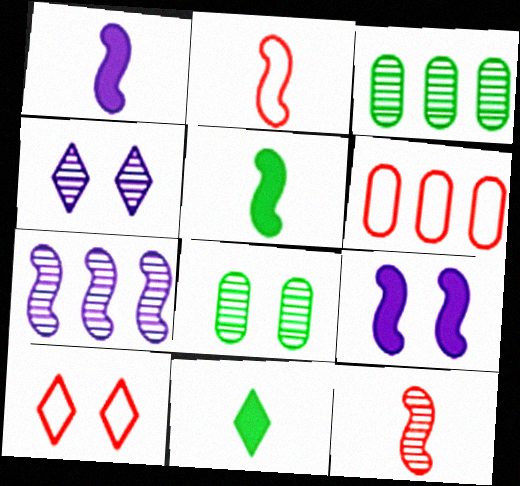[[1, 3, 10], 
[2, 6, 10], 
[3, 4, 12], 
[4, 5, 6], 
[8, 9, 10]]